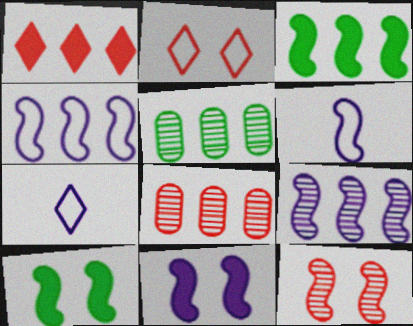[[1, 4, 5], 
[3, 6, 12], 
[6, 9, 11], 
[7, 8, 10]]